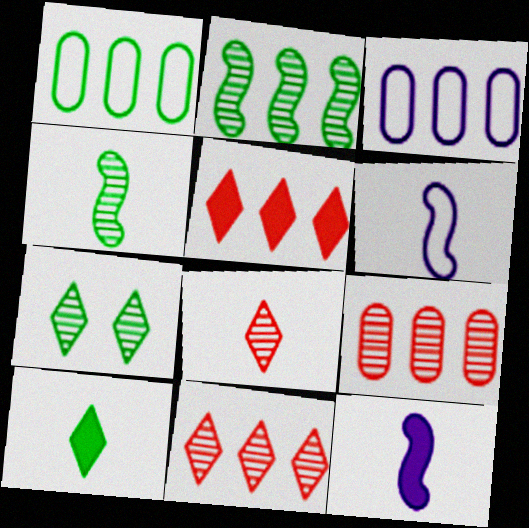[[2, 3, 5]]